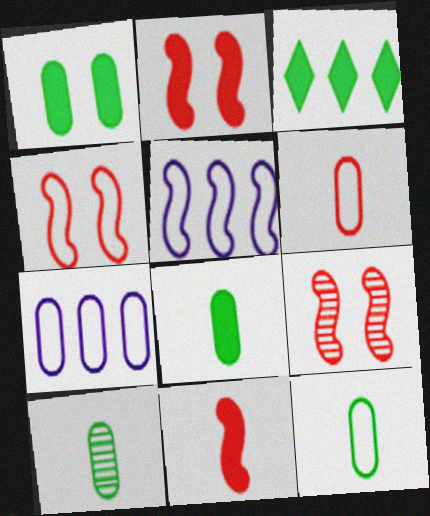[[2, 4, 9], 
[8, 10, 12]]